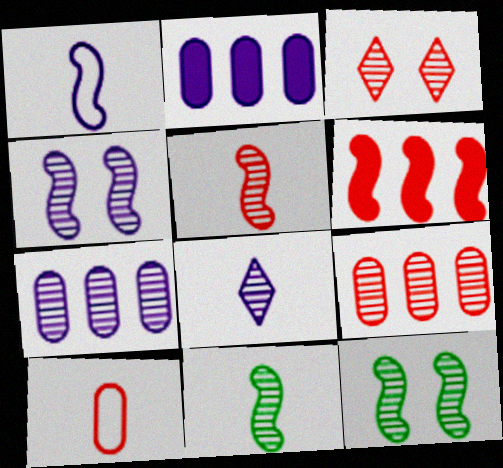[[1, 6, 12], 
[3, 5, 9], 
[3, 6, 10], 
[3, 7, 11], 
[4, 7, 8], 
[8, 9, 12]]